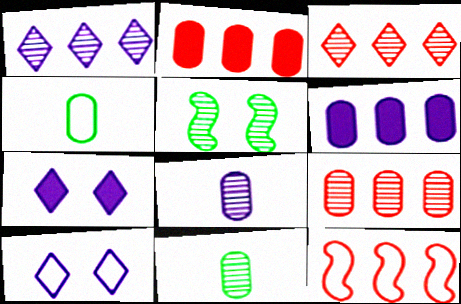[[2, 3, 12], 
[3, 5, 8], 
[4, 10, 12], 
[7, 11, 12]]